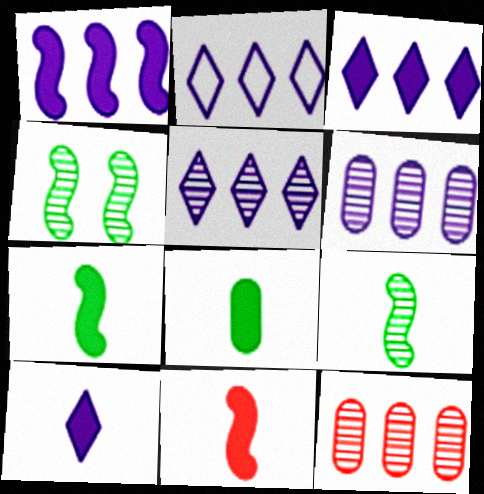[[1, 2, 6], 
[2, 3, 5], 
[8, 10, 11]]